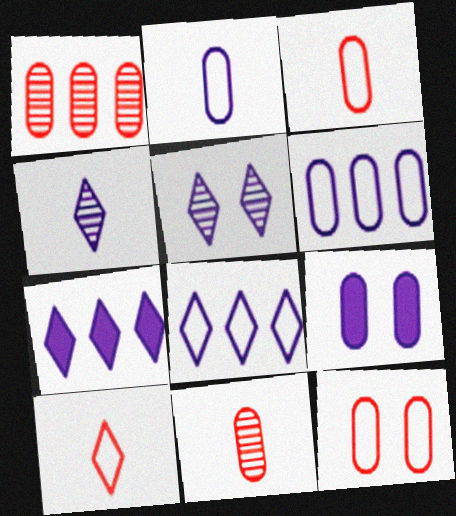[]